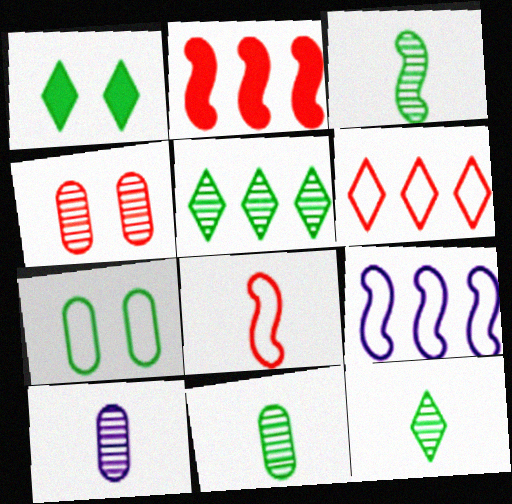[[3, 11, 12]]